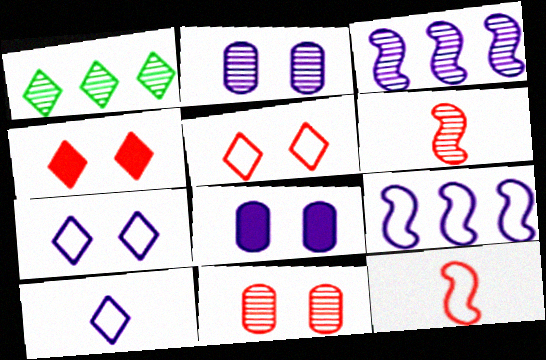[[1, 2, 6], 
[1, 4, 10], 
[1, 8, 12], 
[3, 8, 10]]